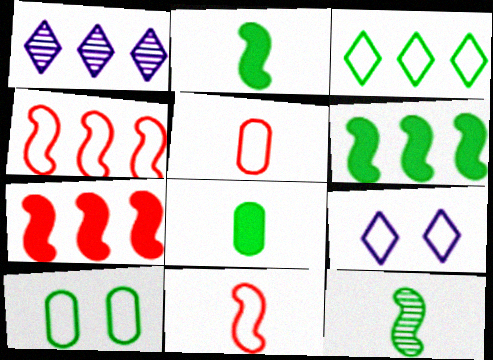[]